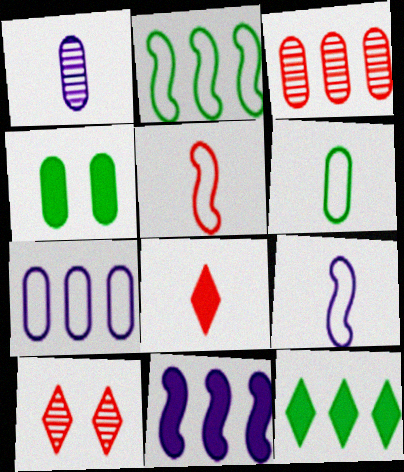[[4, 8, 11], 
[6, 10, 11]]